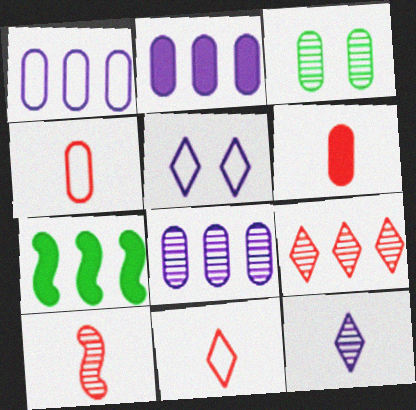[[1, 2, 8], 
[1, 3, 6], 
[1, 7, 9], 
[2, 3, 4], 
[6, 10, 11]]